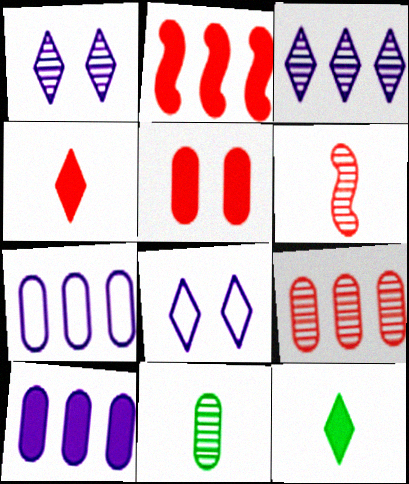[[2, 4, 5], 
[2, 8, 11], 
[5, 7, 11]]